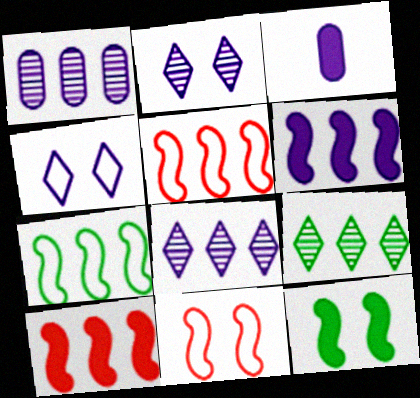[[3, 9, 11]]